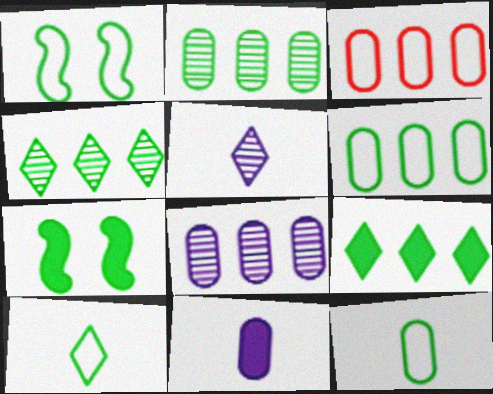[[1, 6, 10], 
[2, 7, 10], 
[3, 5, 7], 
[4, 7, 12]]